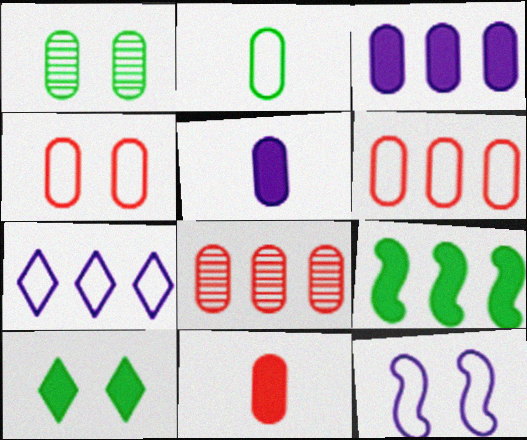[[1, 5, 6], 
[4, 8, 11], 
[7, 8, 9]]